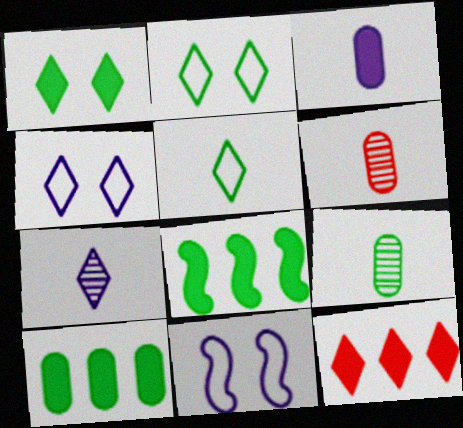[[2, 7, 12], 
[2, 8, 9], 
[4, 6, 8], 
[9, 11, 12]]